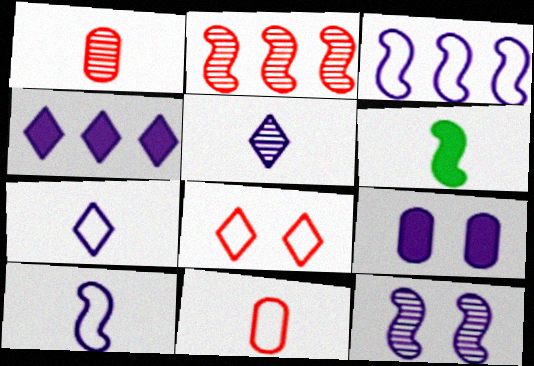[[1, 6, 7], 
[3, 5, 9], 
[5, 6, 11]]